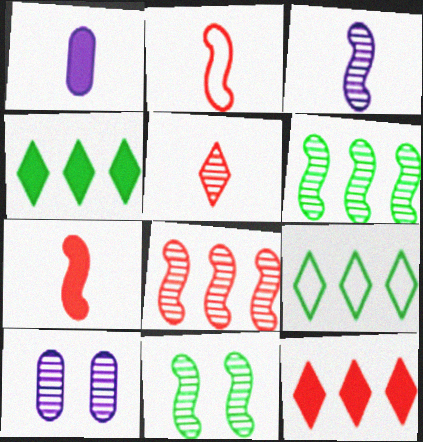[[2, 4, 10], 
[3, 8, 11], 
[5, 6, 10], 
[7, 9, 10]]